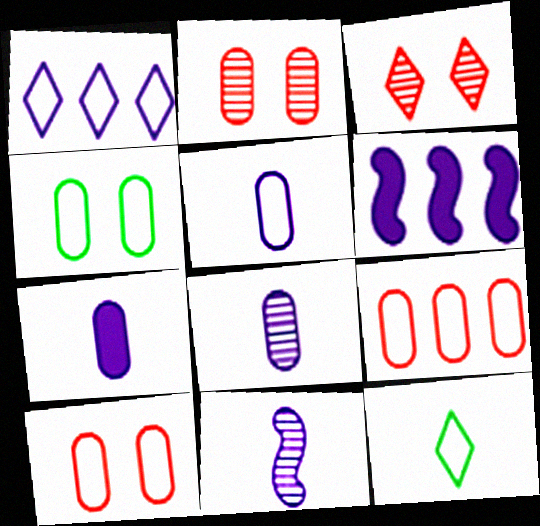[[2, 6, 12], 
[4, 5, 9], 
[5, 7, 8]]